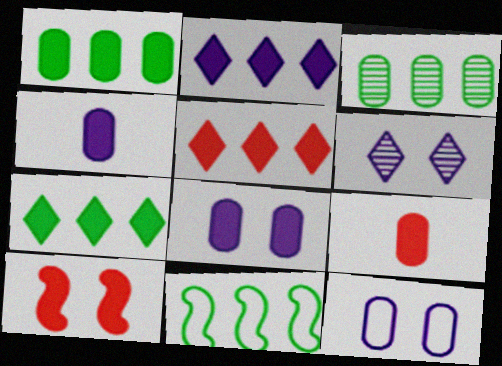[[1, 8, 9], 
[2, 5, 7], 
[3, 7, 11], 
[3, 9, 12], 
[4, 7, 10], 
[5, 9, 10], 
[6, 9, 11]]